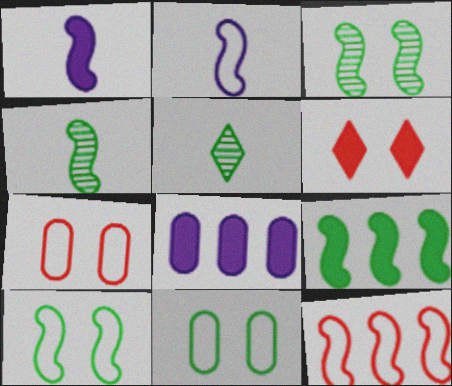[[1, 3, 12], 
[2, 10, 12], 
[4, 9, 10], 
[5, 9, 11]]